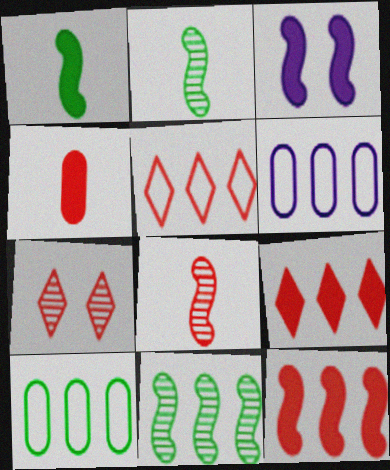[[1, 3, 12], 
[1, 6, 7], 
[6, 9, 11]]